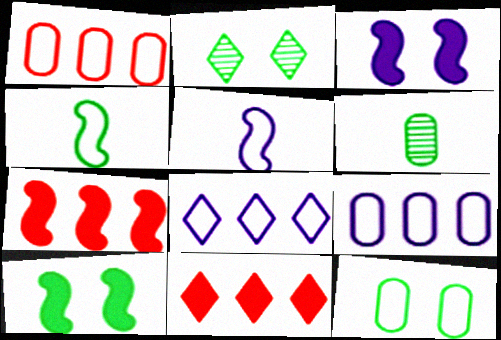[[2, 10, 12]]